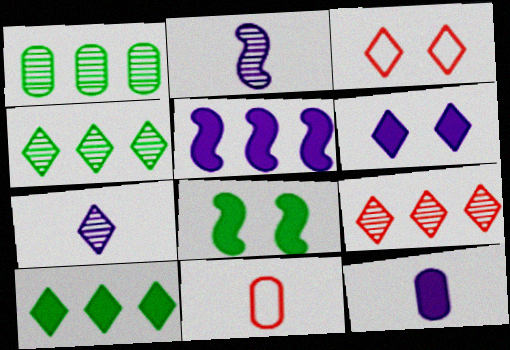[[3, 7, 10], 
[5, 6, 12]]